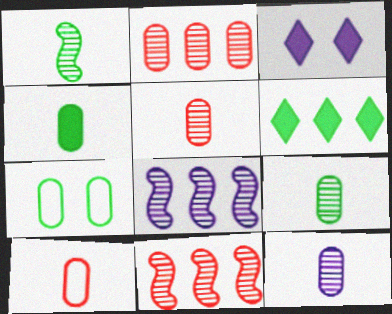[[1, 6, 7], 
[4, 10, 12], 
[5, 9, 12]]